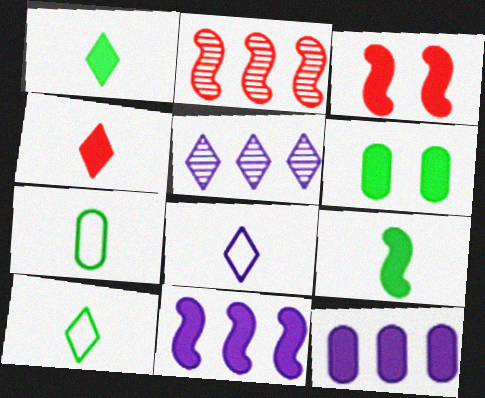[[1, 3, 12], 
[2, 6, 8], 
[3, 5, 7], 
[3, 9, 11], 
[4, 6, 11]]